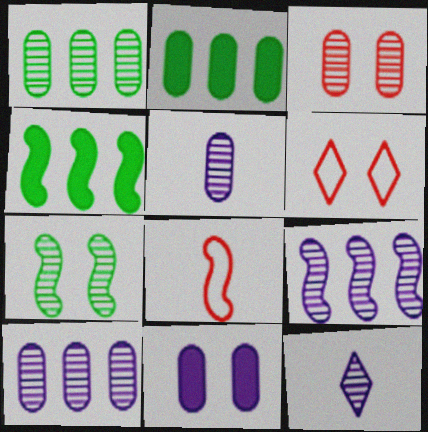[[1, 3, 5], 
[4, 5, 6], 
[6, 7, 11]]